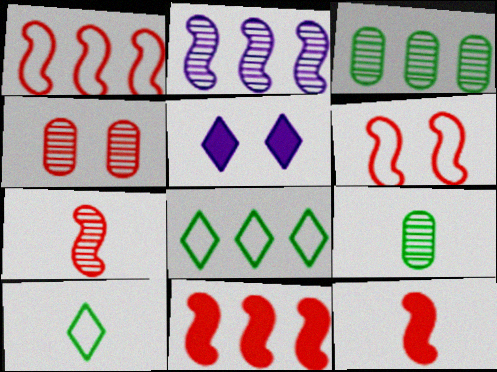[[1, 5, 9], 
[6, 7, 11]]